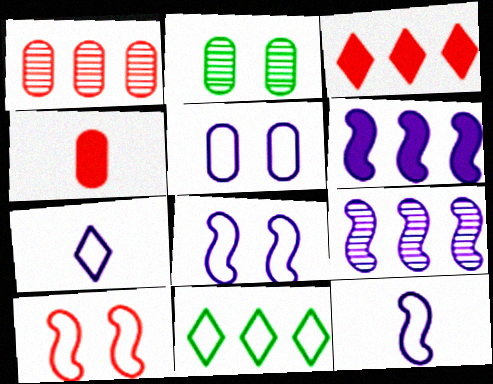[[1, 6, 11], 
[2, 3, 12]]